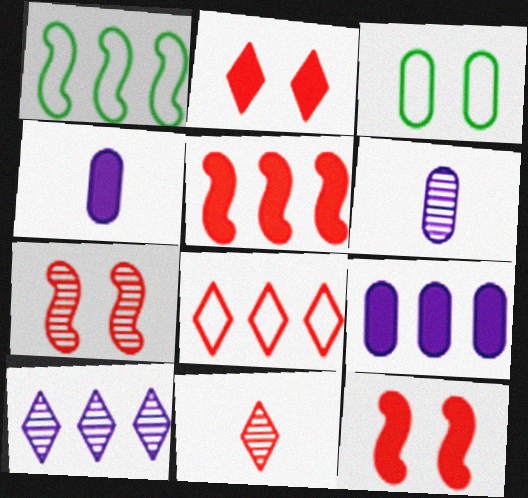[[1, 2, 6], 
[2, 8, 11]]